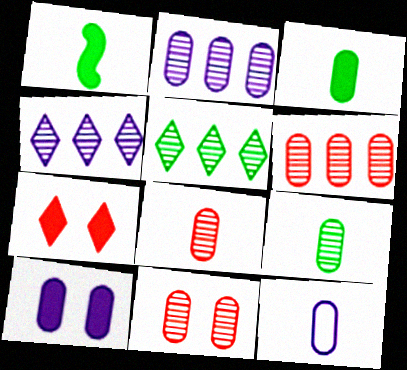[[2, 9, 11], 
[2, 10, 12], 
[3, 8, 12], 
[6, 8, 11]]